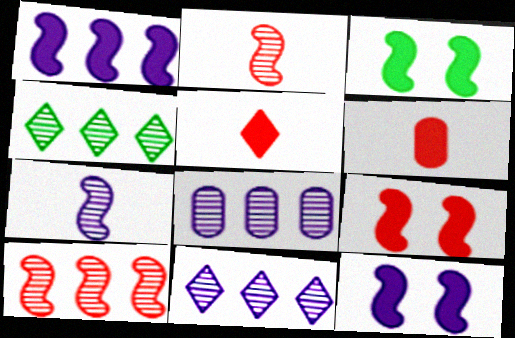[[3, 9, 12], 
[4, 8, 10]]